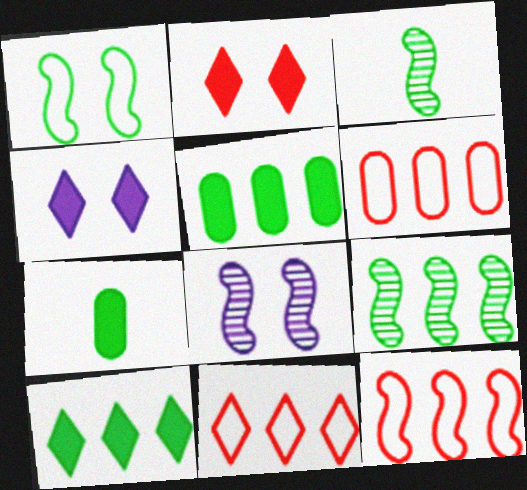[[3, 4, 6], 
[6, 11, 12], 
[7, 8, 11]]